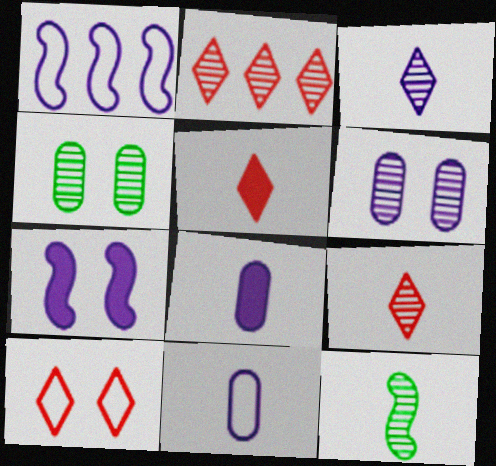[[1, 4, 5], 
[2, 5, 10], 
[2, 6, 12], 
[4, 7, 10], 
[5, 11, 12]]